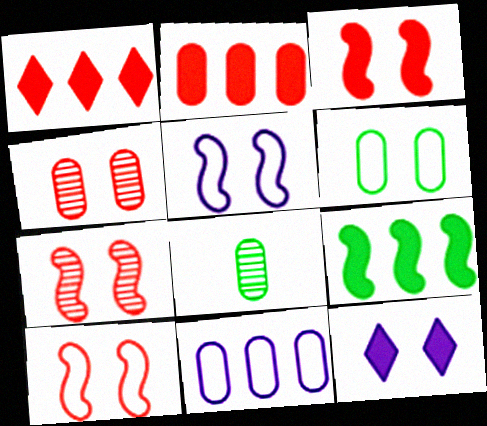[[1, 5, 8], 
[3, 7, 10], 
[6, 7, 12]]